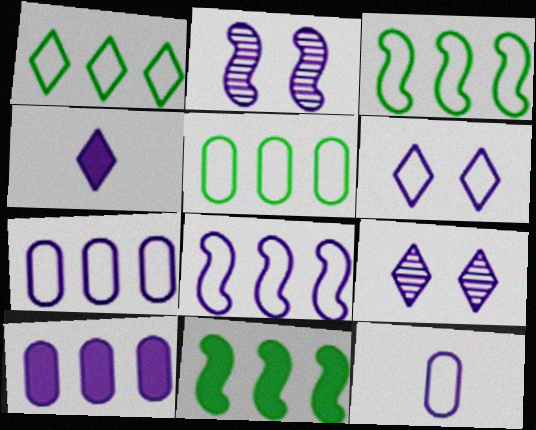[[1, 3, 5], 
[2, 4, 7], 
[6, 8, 12]]